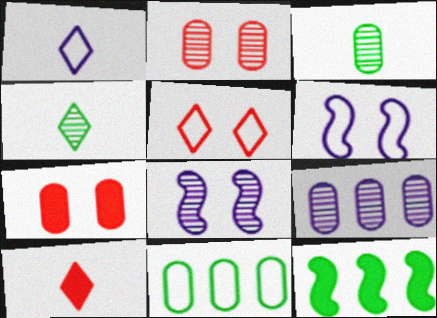[[1, 2, 12], 
[1, 4, 10], 
[2, 3, 9], 
[8, 10, 11]]